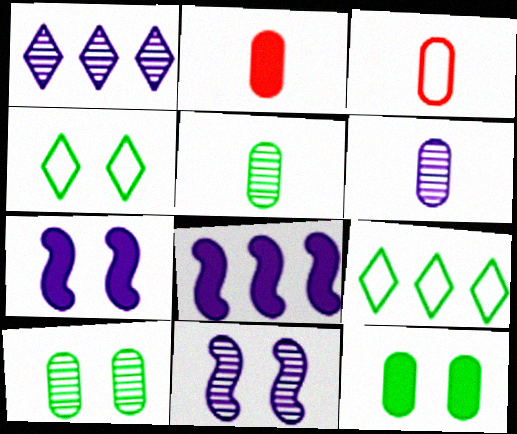[[1, 6, 11], 
[2, 9, 11]]